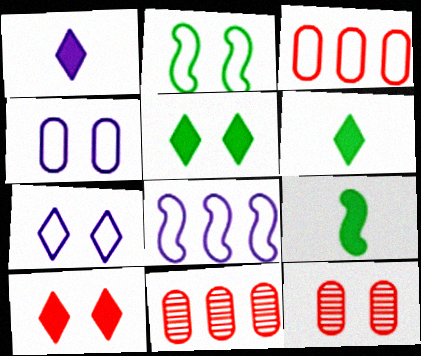[[1, 2, 11], 
[6, 8, 12], 
[7, 9, 11]]